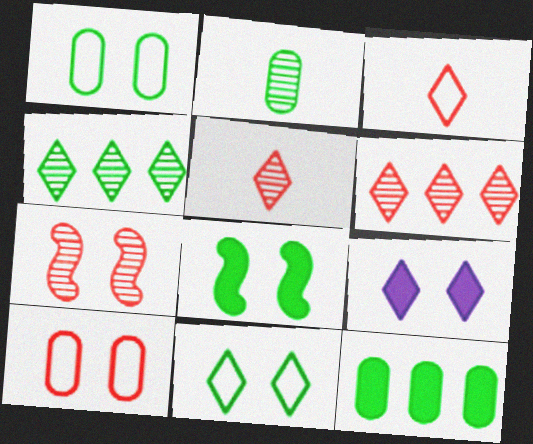[[1, 2, 12], 
[1, 7, 9], 
[3, 4, 9]]